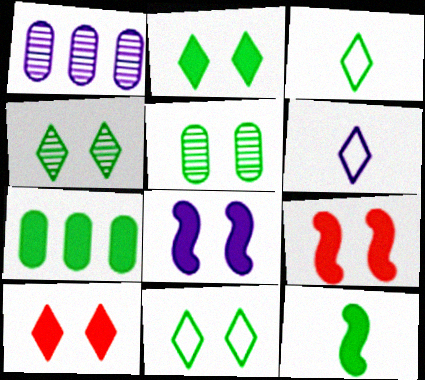[[1, 3, 9], 
[1, 6, 8], 
[2, 4, 11], 
[2, 7, 12]]